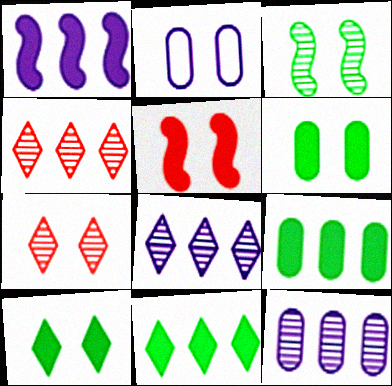[]